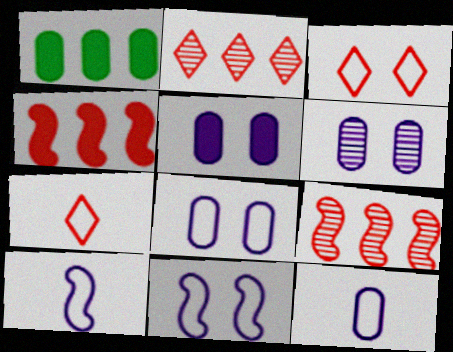[[5, 6, 8]]